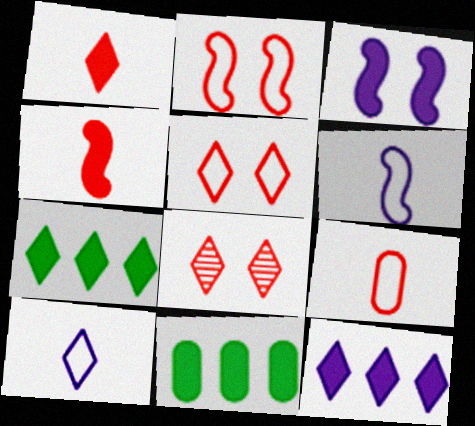[[1, 3, 11], 
[6, 8, 11], 
[7, 8, 10]]